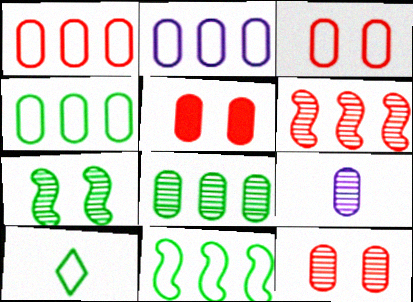[[1, 2, 4], 
[3, 5, 12], 
[4, 5, 9], 
[8, 9, 12]]